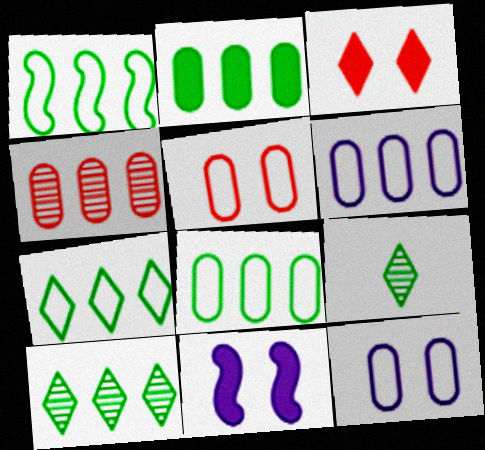[[1, 2, 10], 
[1, 7, 8], 
[2, 4, 6]]